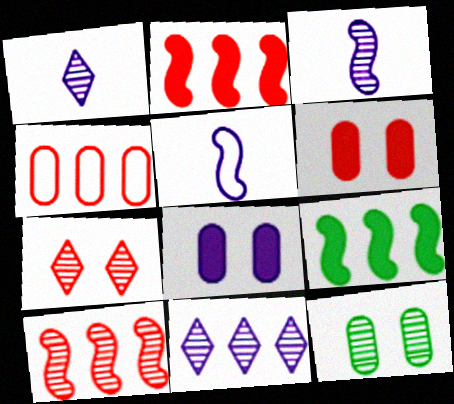[[1, 10, 12], 
[4, 9, 11], 
[5, 8, 11]]